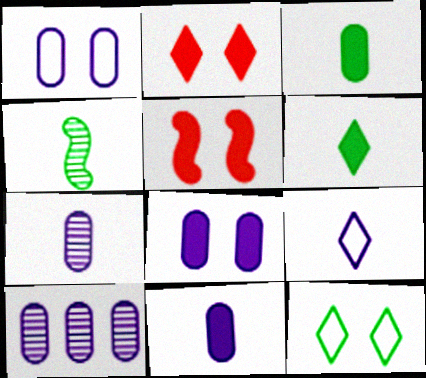[[1, 10, 11]]